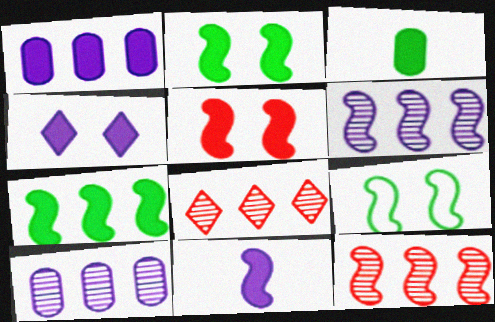[[1, 4, 11], 
[5, 7, 11], 
[9, 11, 12]]